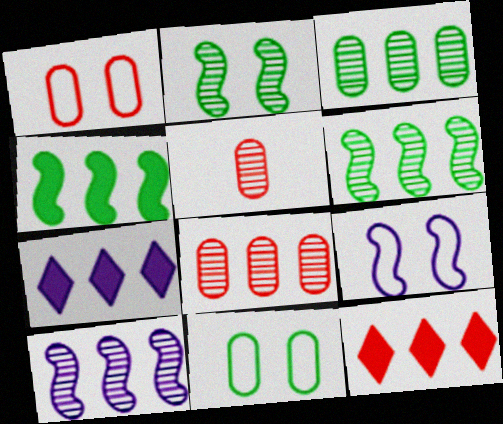[]